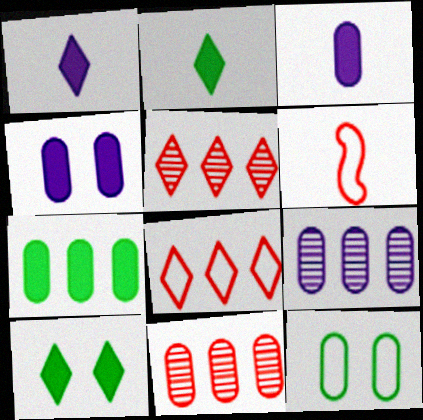[[3, 11, 12], 
[6, 9, 10]]